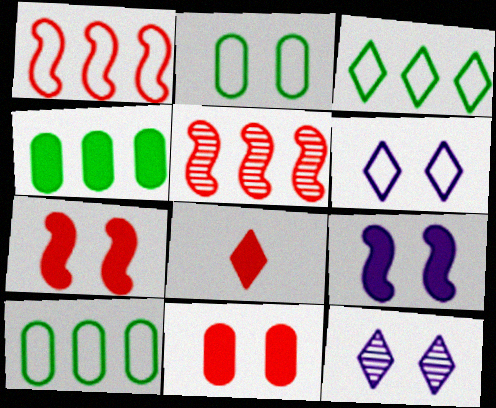[[2, 7, 12], 
[3, 8, 12], 
[4, 8, 9]]